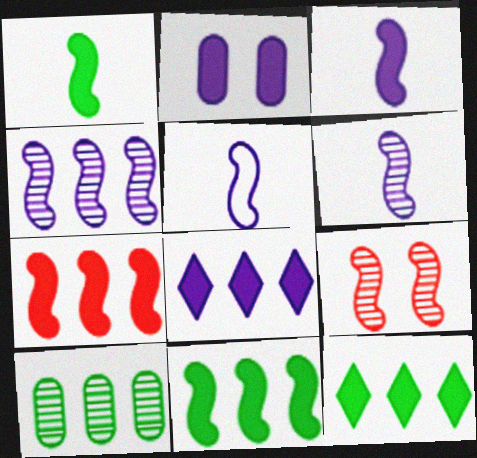[[2, 3, 8], 
[3, 5, 6], 
[5, 9, 11]]